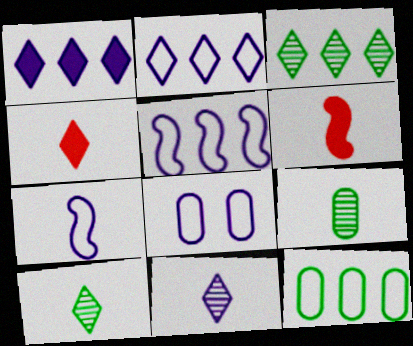[[2, 7, 8], 
[3, 6, 8], 
[4, 7, 9]]